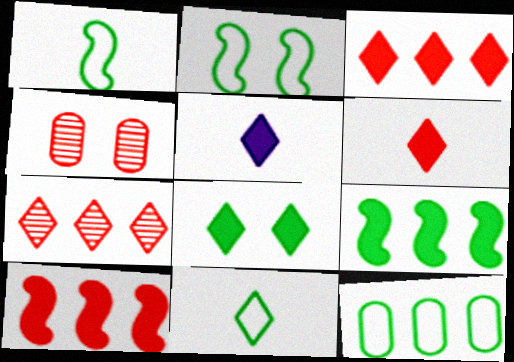[[2, 11, 12], 
[3, 5, 8]]